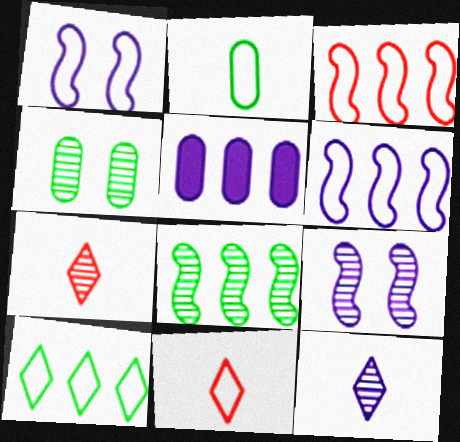[[1, 5, 12]]